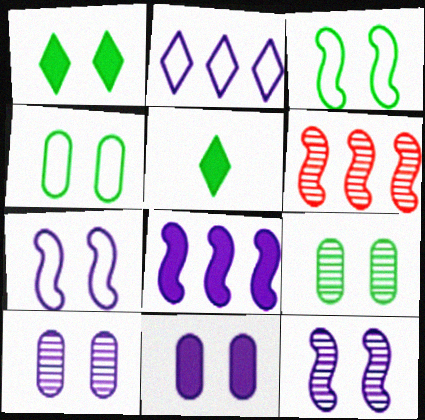[[1, 3, 9]]